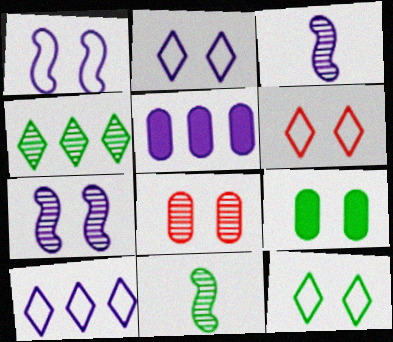[[2, 3, 5], 
[2, 6, 12], 
[3, 4, 8], 
[5, 6, 11], 
[6, 7, 9]]